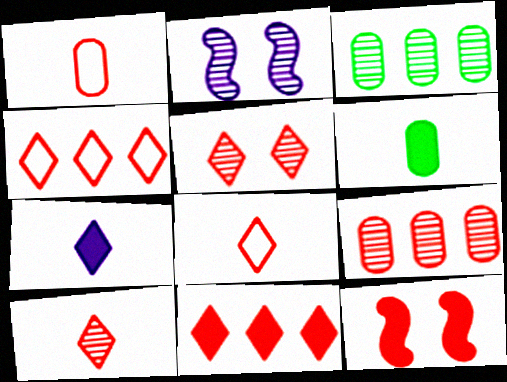[[2, 3, 10], 
[2, 4, 6], 
[5, 8, 11], 
[8, 9, 12]]